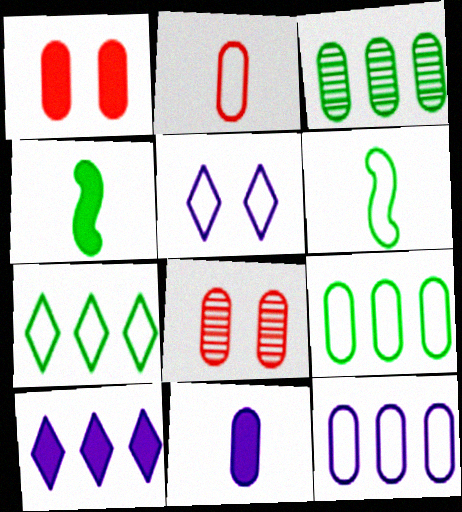[[1, 4, 10], 
[6, 8, 10], 
[8, 9, 11]]